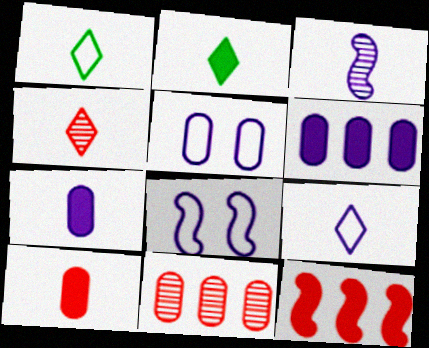[[1, 3, 10], 
[2, 4, 9], 
[2, 8, 11], 
[3, 7, 9]]